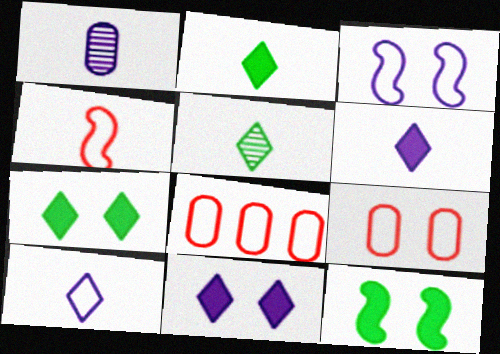[[1, 2, 4]]